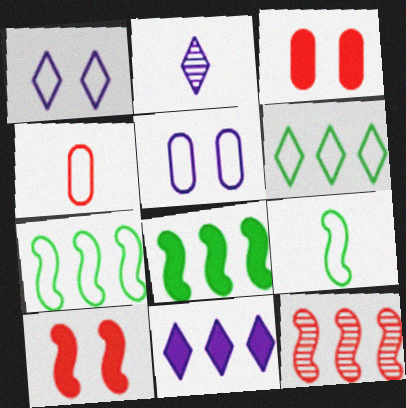[[1, 2, 11], 
[1, 4, 7], 
[2, 3, 7]]